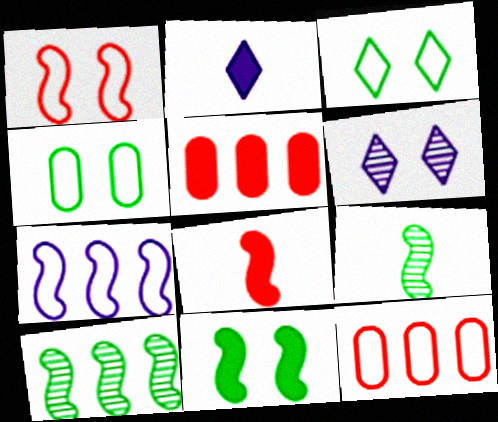[[2, 5, 11]]